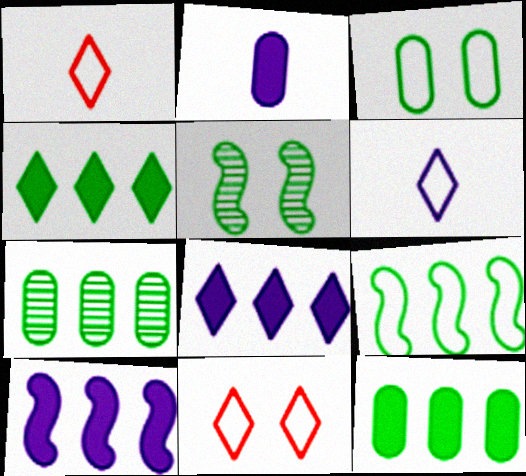[[4, 7, 9]]